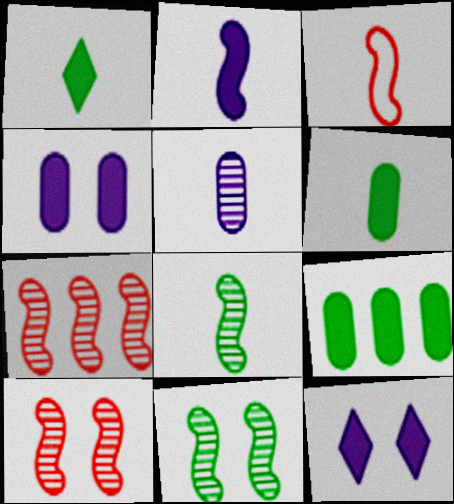[[1, 3, 5], 
[2, 3, 8]]